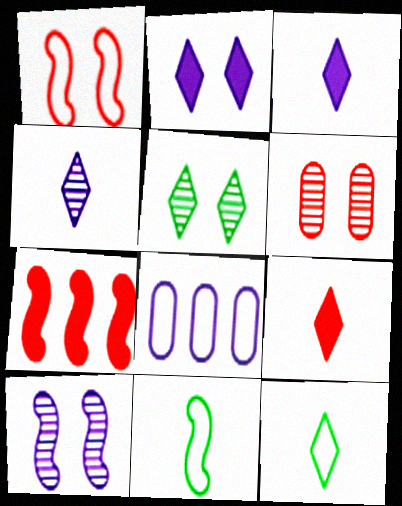[[1, 8, 12], 
[3, 8, 10], 
[4, 9, 12], 
[5, 6, 10], 
[7, 10, 11]]